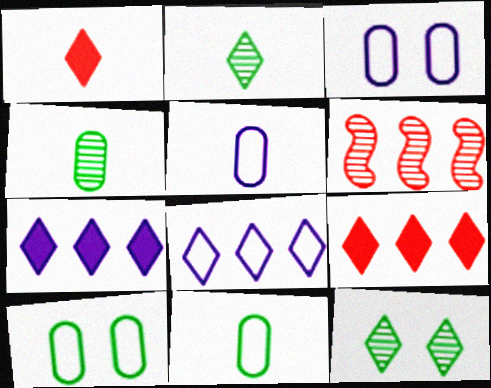[[1, 8, 12]]